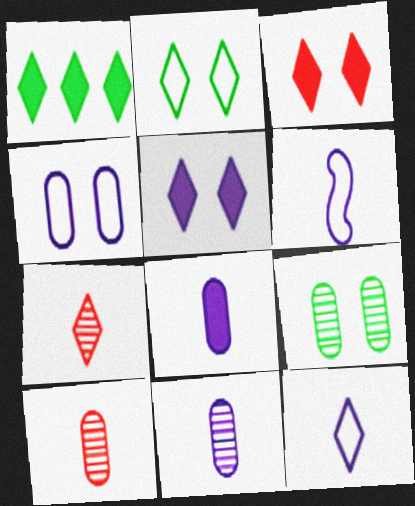[]